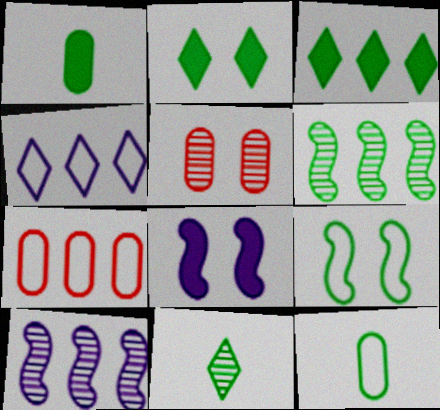[[2, 6, 12], 
[3, 7, 10], 
[5, 10, 11], 
[7, 8, 11]]